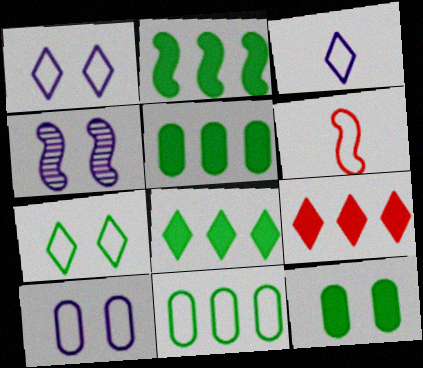[[1, 6, 11], 
[2, 4, 6], 
[2, 5, 8]]